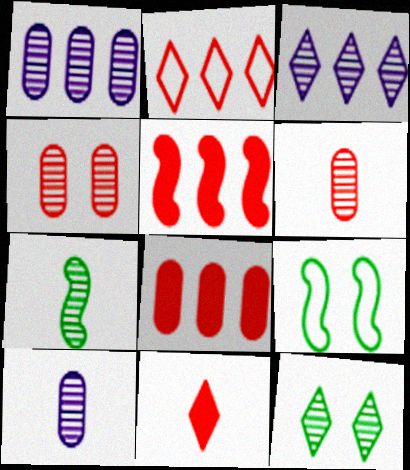[[1, 9, 11], 
[3, 4, 7]]